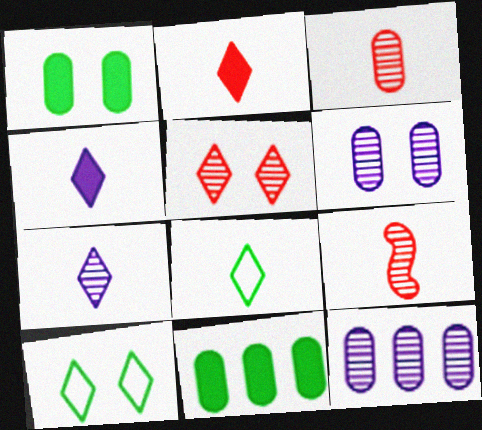[[2, 7, 8]]